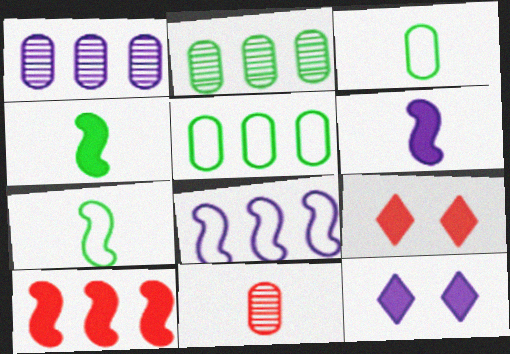[[1, 7, 9]]